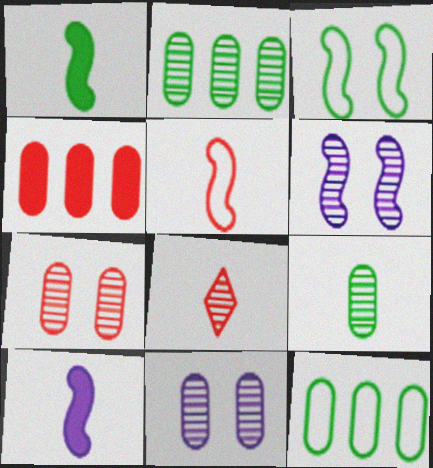[[2, 6, 8]]